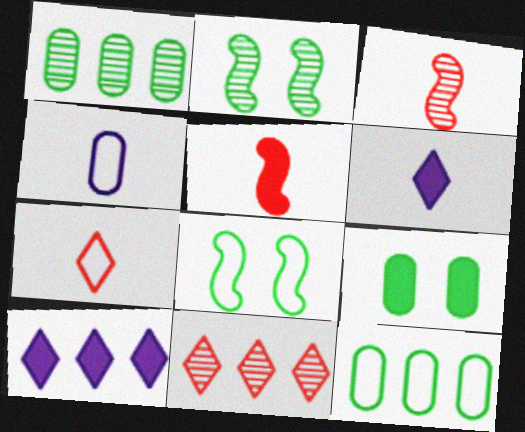[[5, 9, 10]]